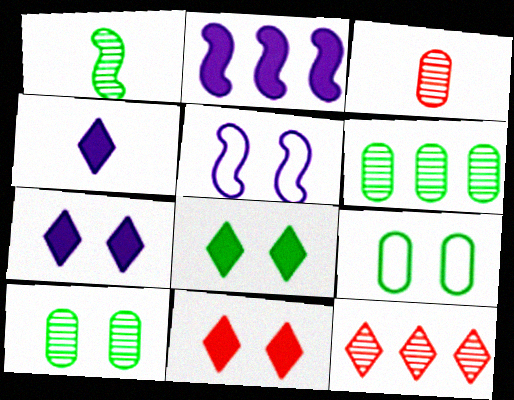[[5, 10, 11], 
[7, 8, 11]]